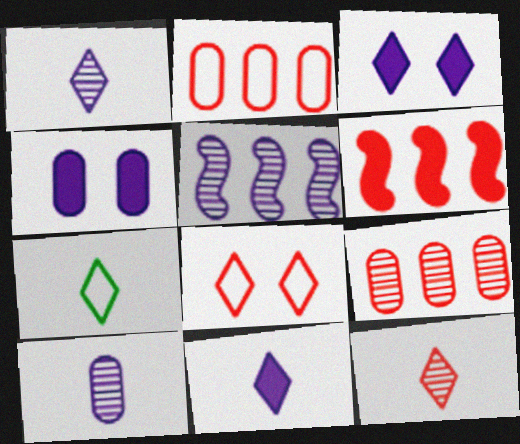[[7, 11, 12]]